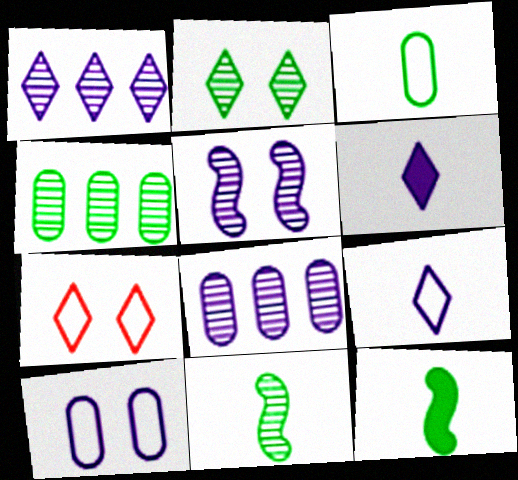[[2, 4, 11], 
[7, 8, 12]]